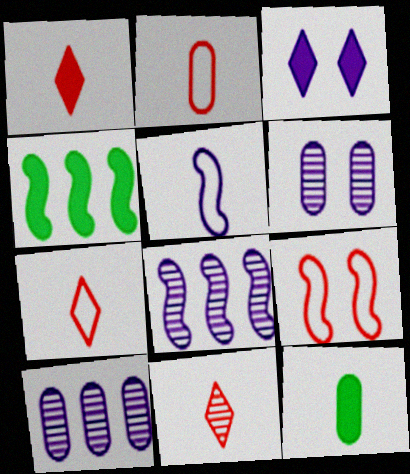[[1, 7, 11], 
[3, 5, 10], 
[4, 6, 7], 
[5, 11, 12]]